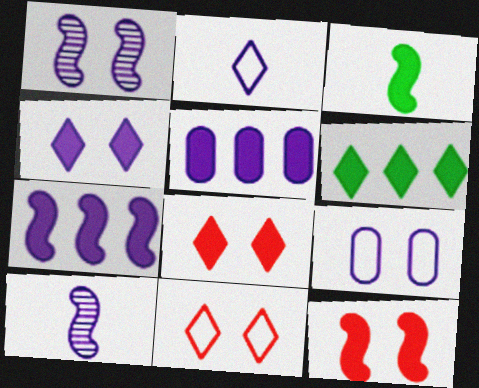[[1, 2, 5], 
[1, 4, 9], 
[3, 5, 8], 
[3, 7, 12]]